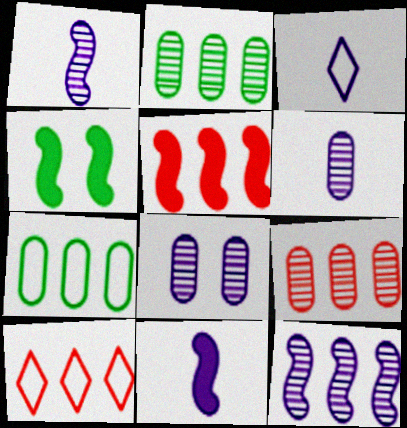[[3, 4, 9], 
[3, 6, 11], 
[4, 5, 11], 
[4, 6, 10], 
[5, 9, 10]]